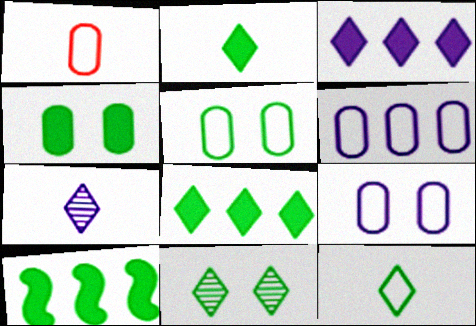[[1, 5, 6], 
[2, 4, 10], 
[8, 11, 12]]